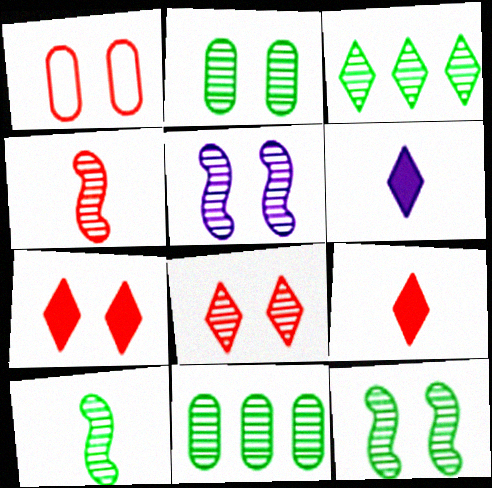[[2, 3, 10], 
[2, 5, 8]]